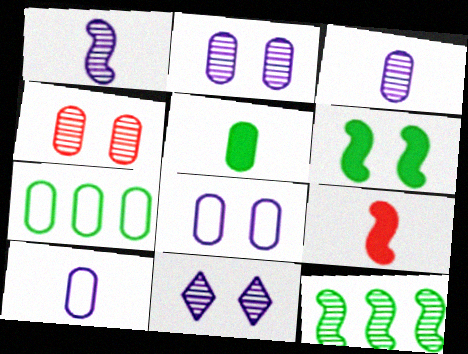[[7, 9, 11]]